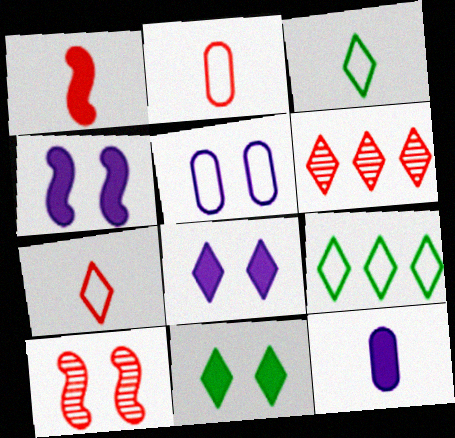[[3, 6, 8], 
[5, 10, 11], 
[9, 10, 12]]